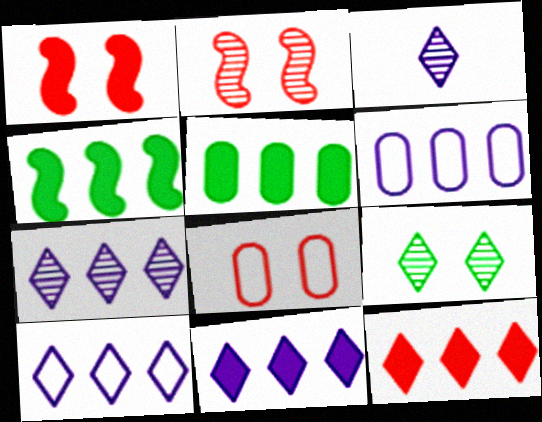[[3, 4, 8], 
[7, 10, 11]]